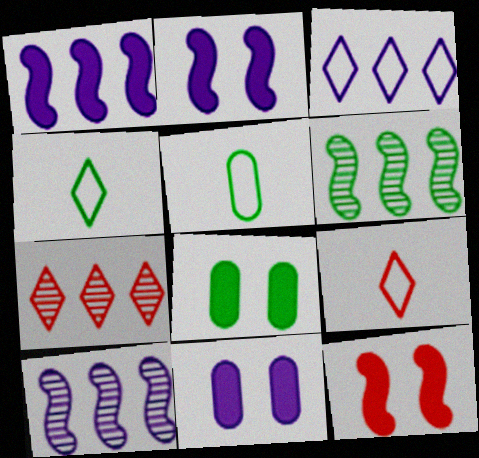[[2, 5, 7], 
[4, 6, 8], 
[6, 9, 11], 
[8, 9, 10]]